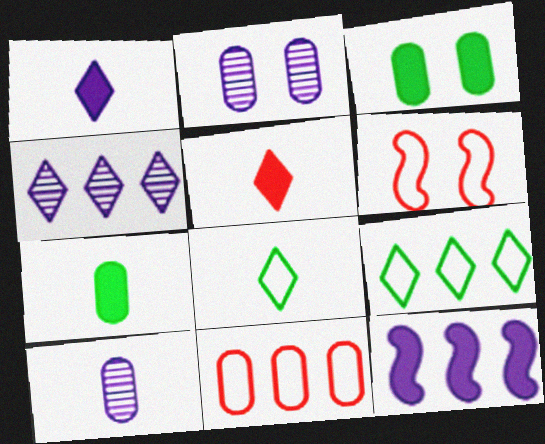[[2, 7, 11], 
[3, 5, 12], 
[3, 10, 11], 
[4, 6, 7]]